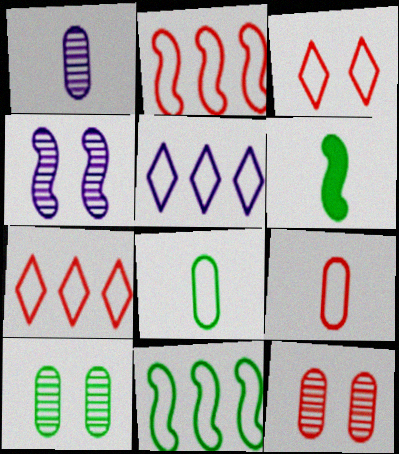[[2, 3, 9], 
[2, 4, 6], 
[5, 6, 12]]